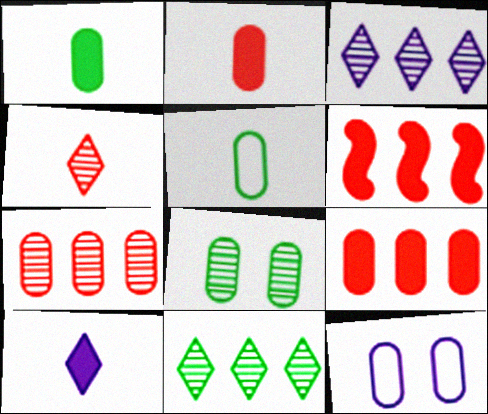[[1, 7, 12]]